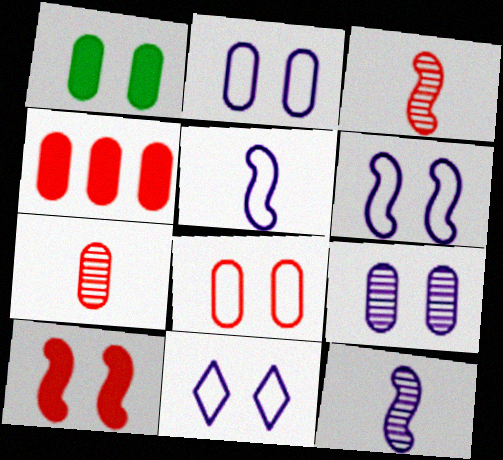[[1, 8, 9], 
[2, 6, 11], 
[4, 7, 8]]